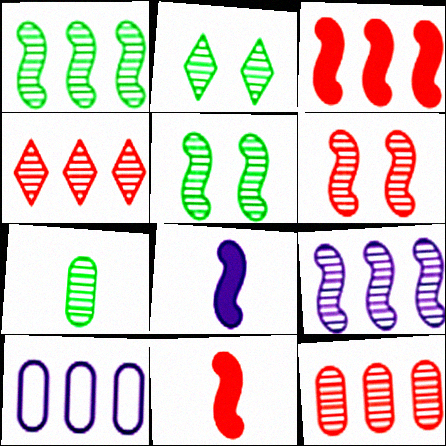[[1, 2, 7], 
[2, 10, 11]]